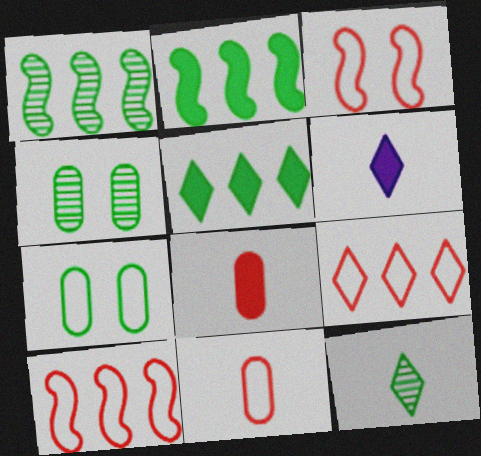[[1, 4, 12], 
[2, 7, 12], 
[3, 9, 11], 
[4, 6, 10]]